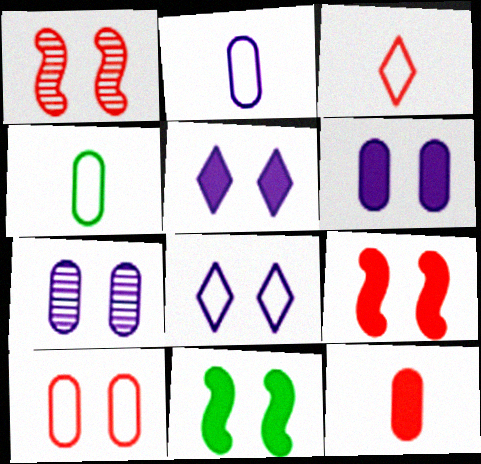[]